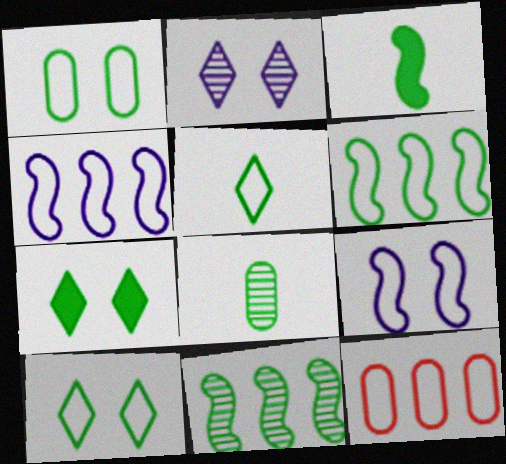[[1, 5, 6], 
[2, 3, 12], 
[3, 5, 8], 
[5, 9, 12], 
[6, 7, 8]]